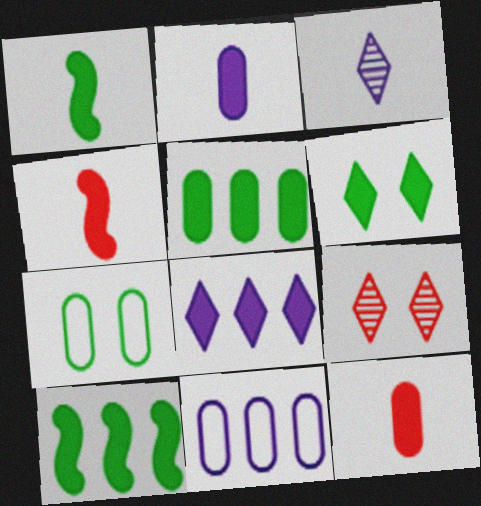[[1, 5, 6], 
[1, 9, 11]]